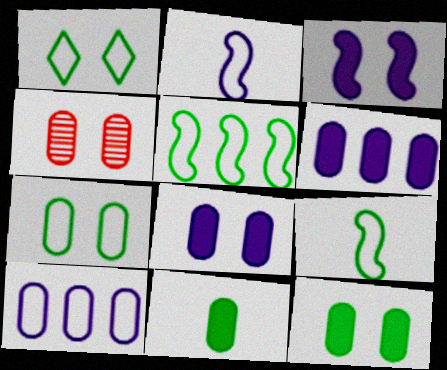[[1, 3, 4], 
[4, 7, 8], 
[4, 10, 11]]